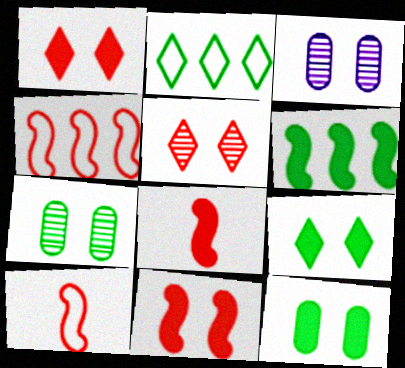[[2, 3, 8]]